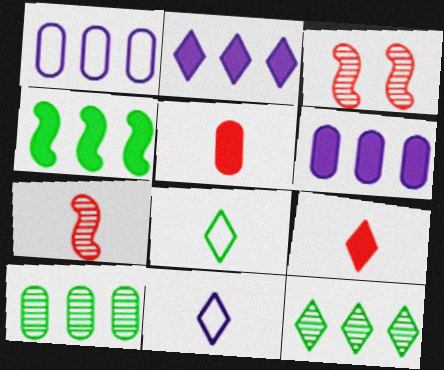[[3, 6, 8]]